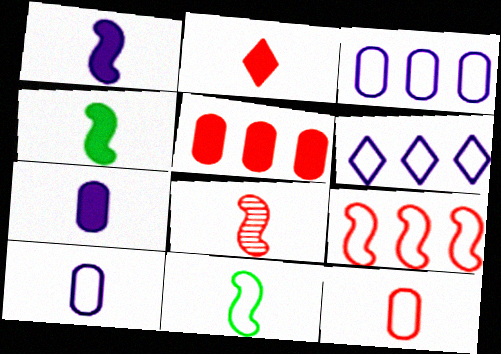[[1, 8, 11], 
[2, 4, 7], 
[2, 8, 12]]